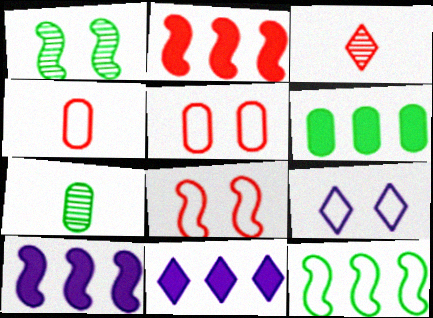[[1, 4, 11], 
[2, 3, 5], 
[2, 6, 11], 
[2, 7, 9], 
[4, 9, 12], 
[7, 8, 11]]